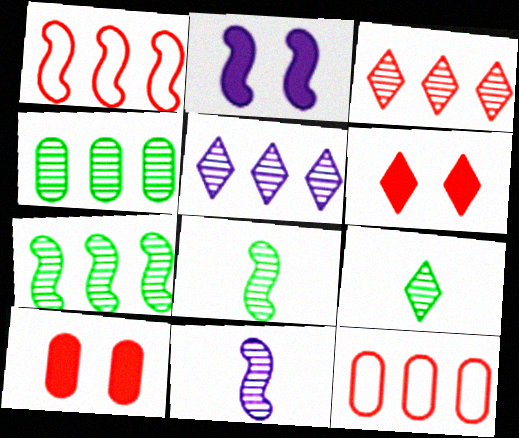[[1, 2, 8], 
[2, 9, 12]]